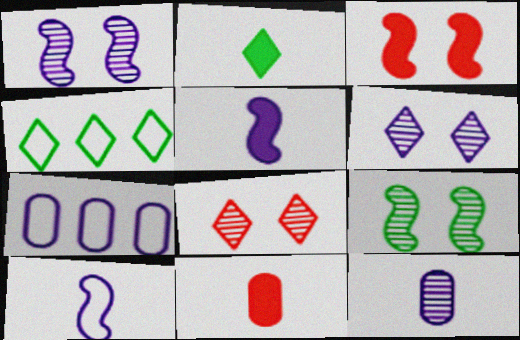[[1, 4, 11], 
[2, 5, 11], 
[3, 4, 12], 
[5, 6, 7]]